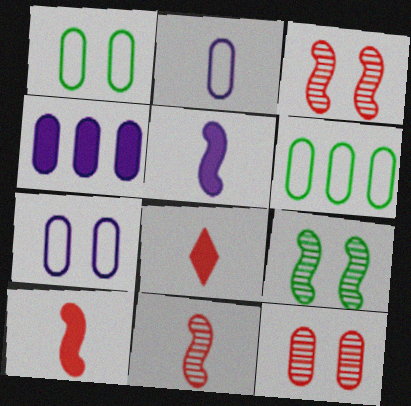[]